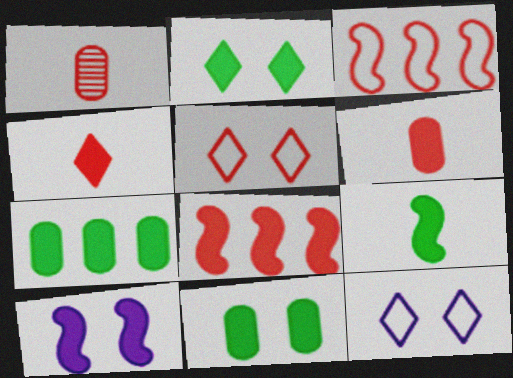[[1, 5, 8], 
[2, 7, 9], 
[4, 7, 10], 
[8, 9, 10]]